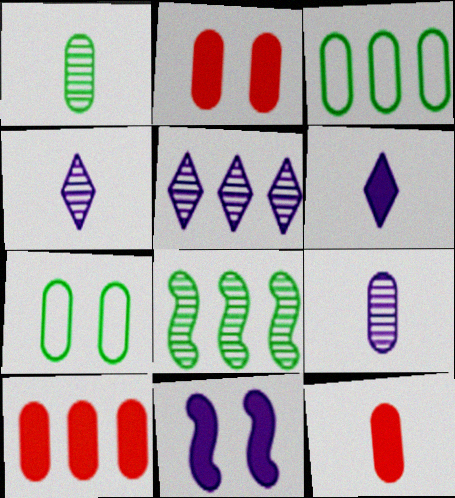[[2, 3, 9], 
[2, 10, 12], 
[7, 9, 10]]